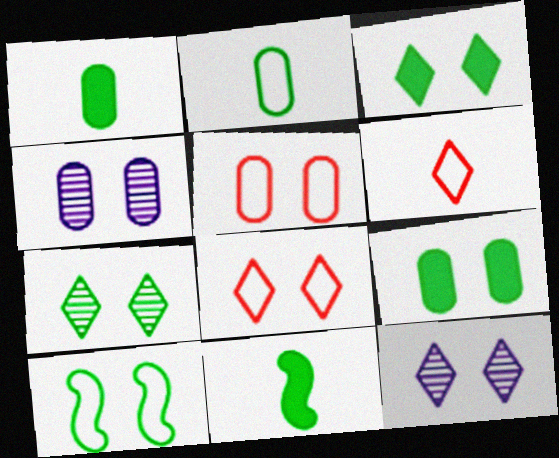[[3, 8, 12], 
[4, 5, 9], 
[7, 9, 10]]